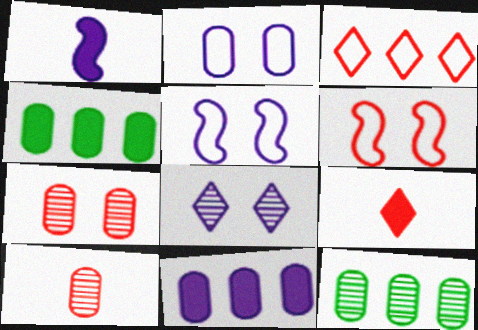[[2, 4, 10], 
[5, 9, 12]]